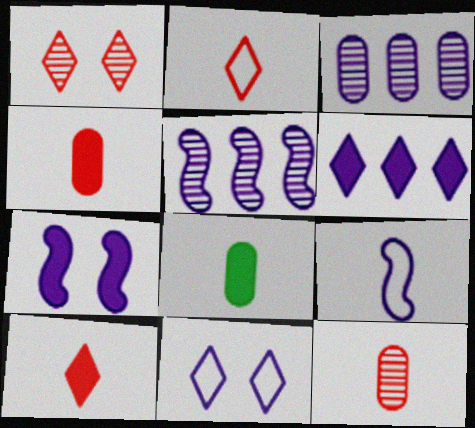[[5, 7, 9]]